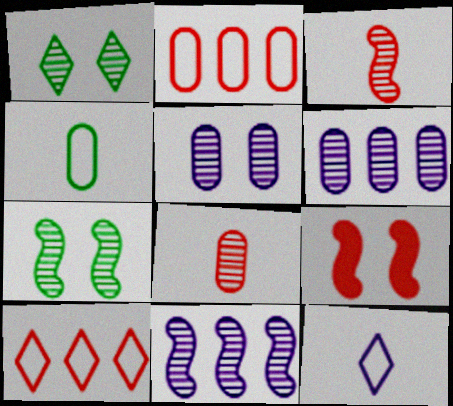[[1, 3, 6], 
[1, 8, 11], 
[3, 7, 11], 
[8, 9, 10]]